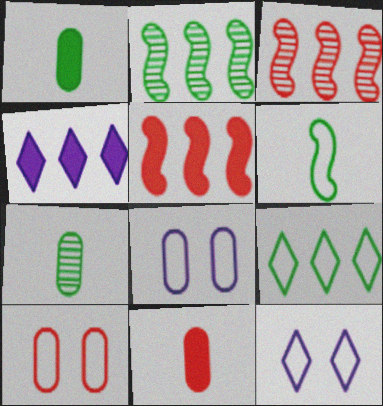[[1, 3, 12], 
[2, 11, 12], 
[5, 7, 12]]